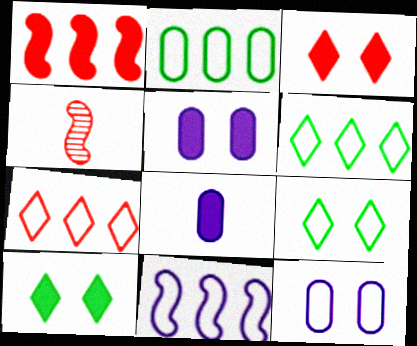[[1, 8, 10], 
[2, 7, 11], 
[4, 5, 6]]